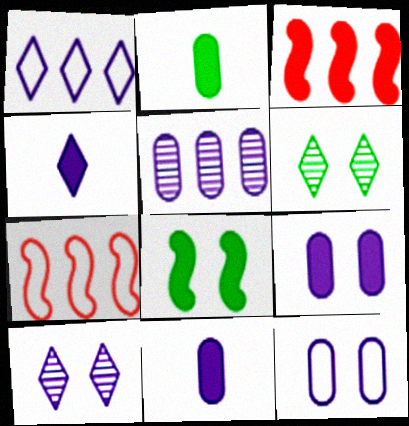[[1, 4, 10], 
[2, 7, 10], 
[5, 11, 12], 
[6, 7, 11]]